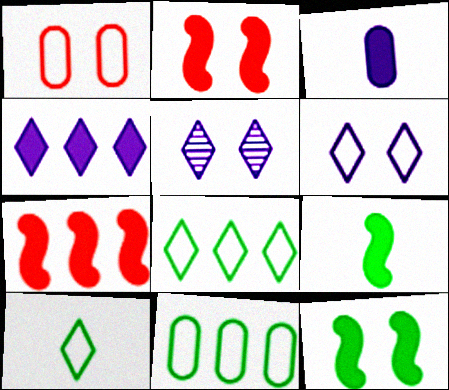[[1, 5, 12]]